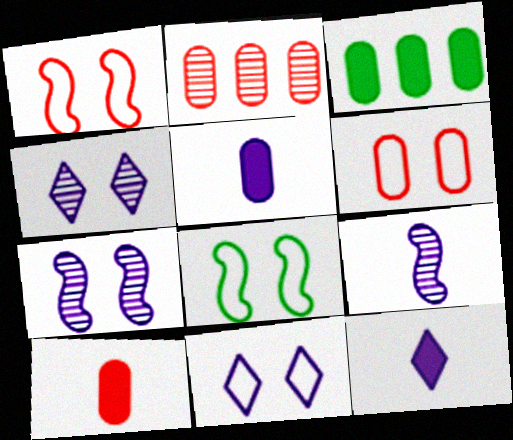[[2, 6, 10], 
[2, 8, 12], 
[6, 8, 11]]